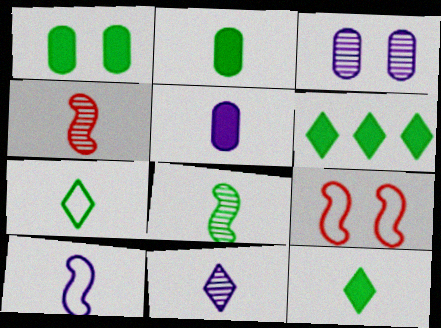[[2, 7, 8], 
[4, 5, 7], 
[5, 10, 11]]